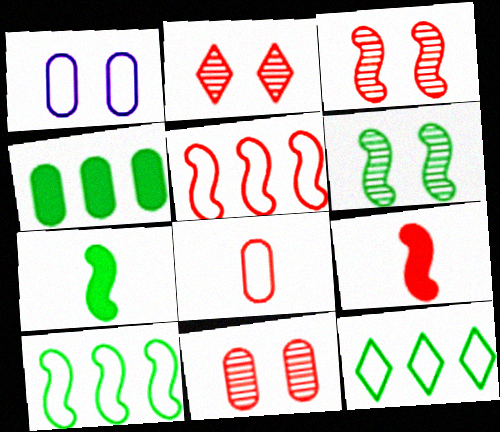[[2, 3, 11], 
[3, 5, 9], 
[6, 7, 10]]